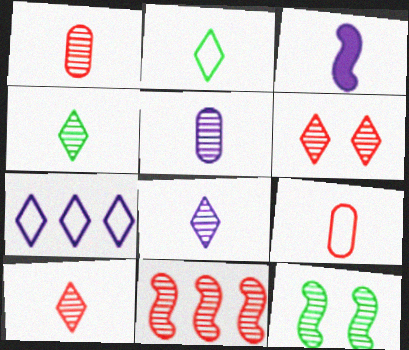[[1, 2, 3], 
[1, 6, 11], 
[3, 4, 9], 
[4, 8, 10]]